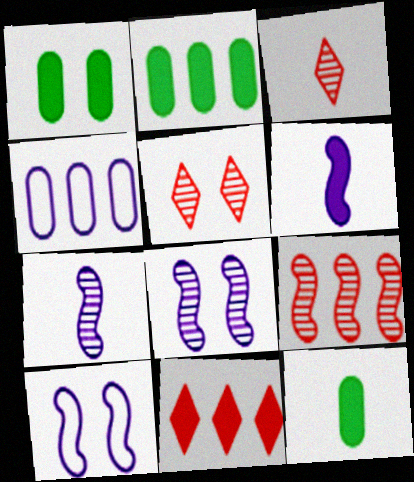[[1, 2, 12], 
[1, 5, 10], 
[1, 6, 11], 
[2, 3, 10]]